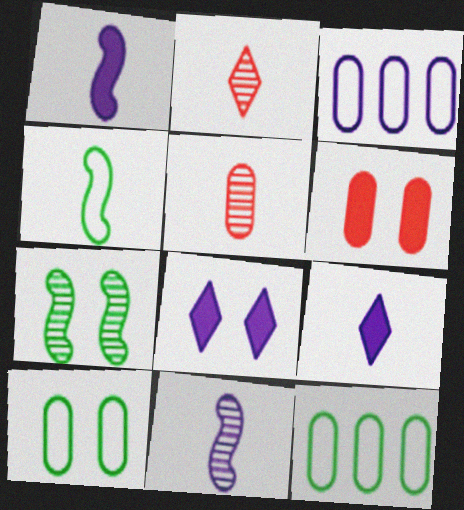[[3, 8, 11], 
[4, 5, 9]]